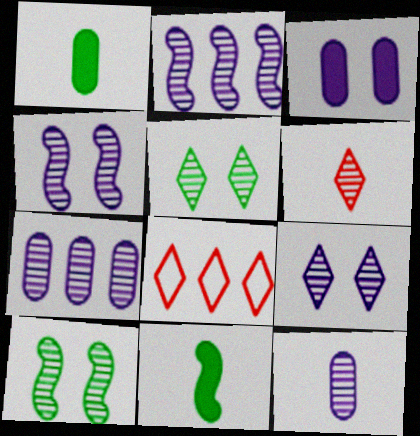[[1, 4, 8], 
[2, 9, 12], 
[6, 7, 10]]